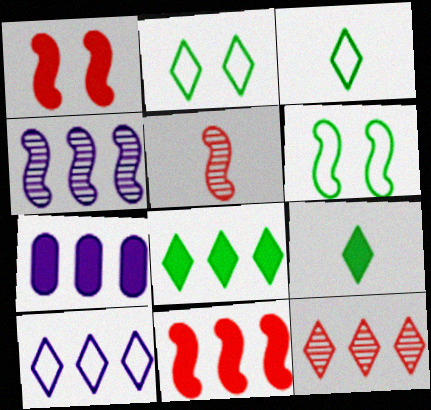[[1, 7, 9], 
[2, 5, 7], 
[4, 7, 10], 
[7, 8, 11], 
[8, 10, 12]]